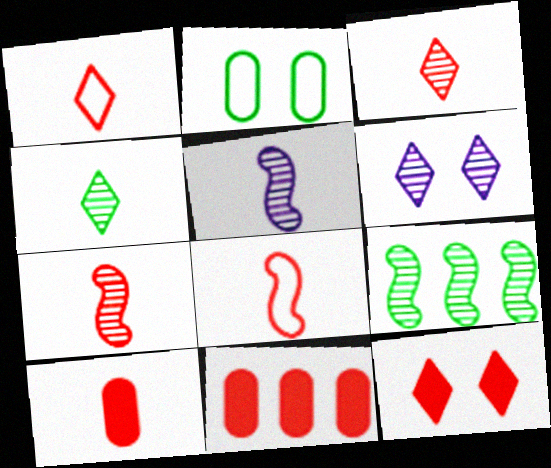[[1, 7, 10], 
[3, 8, 10]]